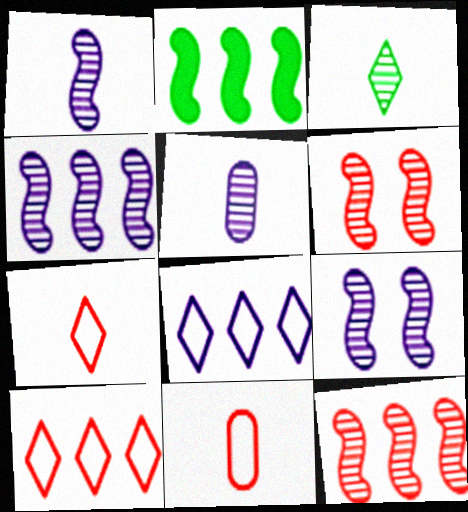[[1, 4, 9]]